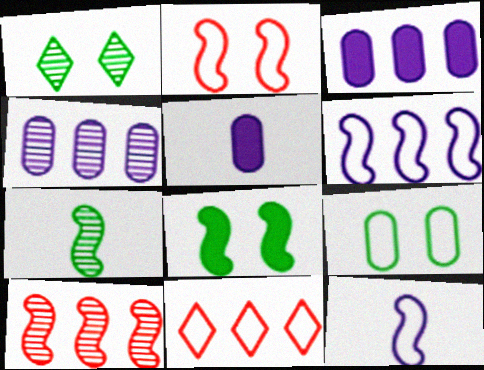[[1, 8, 9], 
[8, 10, 12], 
[9, 11, 12]]